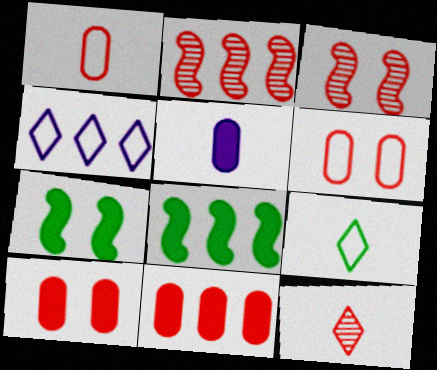[]